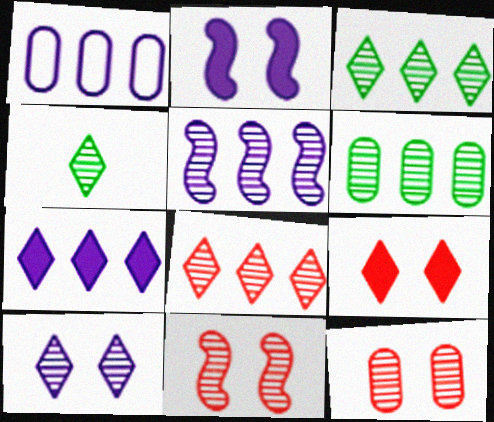[[1, 5, 7], 
[4, 5, 12], 
[4, 8, 10], 
[5, 6, 8]]